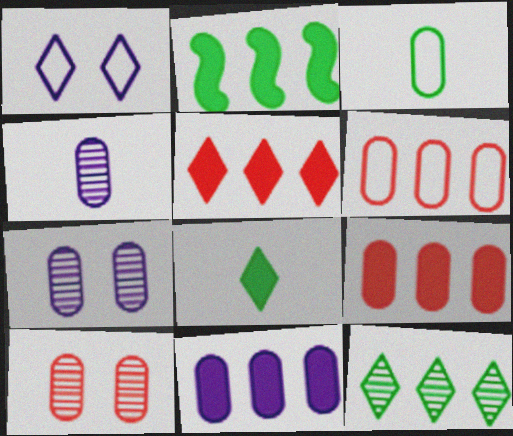[[2, 5, 11], 
[3, 7, 9], 
[3, 10, 11]]